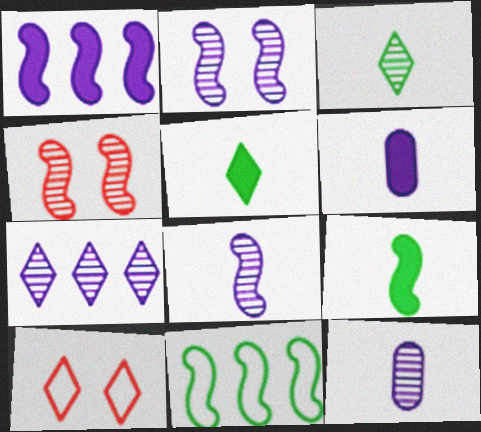[[2, 7, 12], 
[5, 7, 10]]